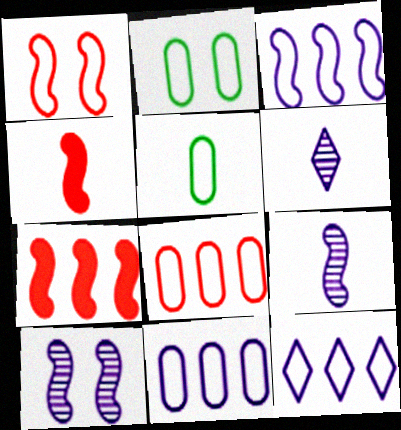[[1, 5, 12], 
[2, 6, 7], 
[3, 11, 12], 
[4, 5, 6]]